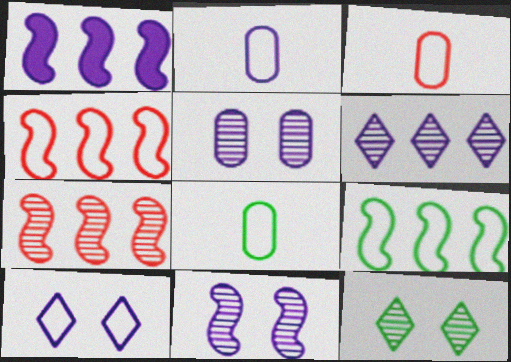[[1, 3, 12], 
[1, 7, 9], 
[2, 3, 8], 
[3, 9, 10], 
[4, 8, 10]]